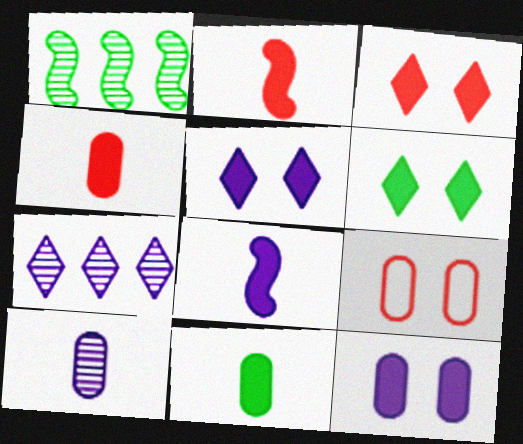[[3, 5, 6]]